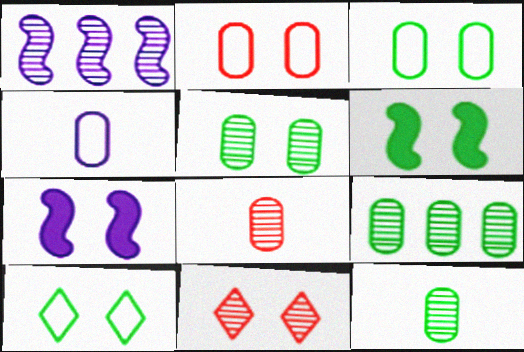[[1, 11, 12], 
[3, 7, 11], 
[5, 6, 10], 
[5, 9, 12]]